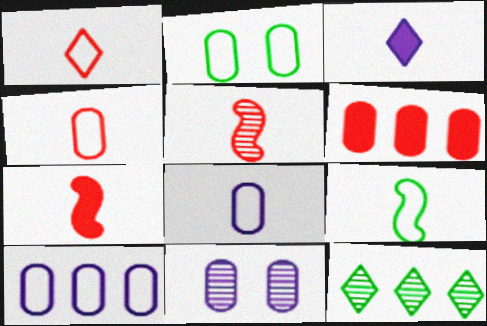[[1, 8, 9], 
[2, 4, 10], 
[5, 11, 12]]